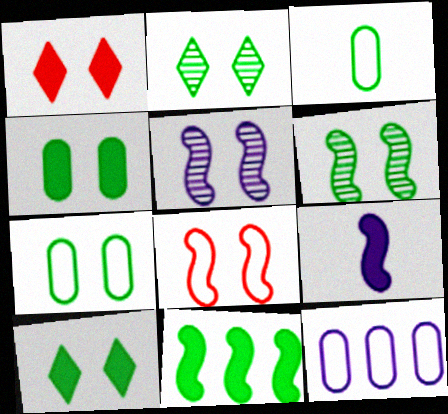[[1, 5, 7], 
[2, 3, 11], 
[6, 7, 10]]